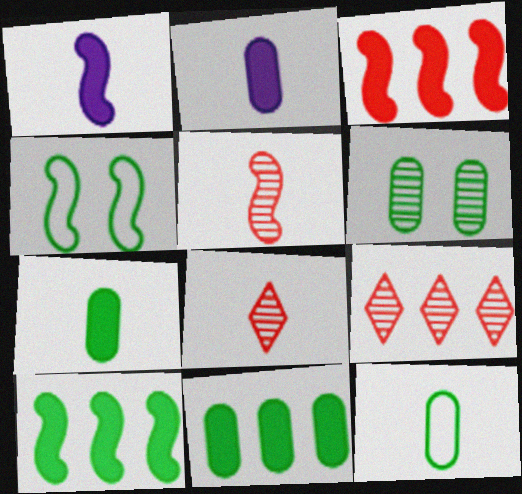[[1, 8, 12], 
[2, 4, 9], 
[6, 11, 12]]